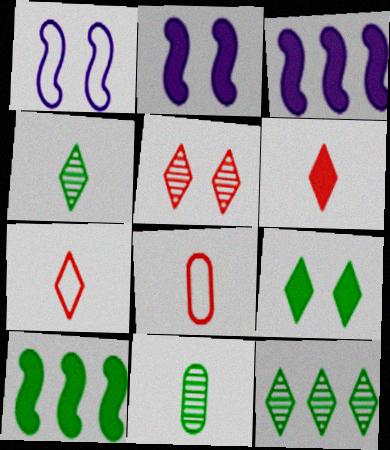[[2, 8, 12]]